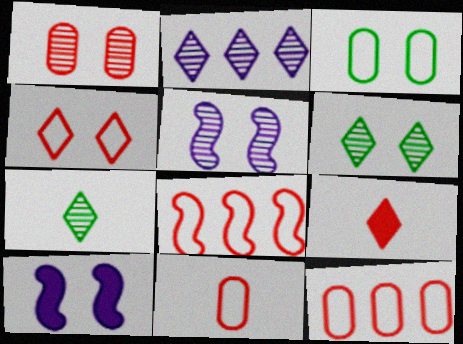[[1, 5, 6], 
[1, 8, 9], 
[4, 8, 11], 
[7, 10, 12]]